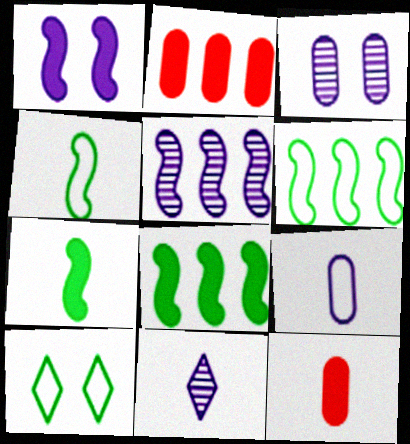[[3, 5, 11], 
[4, 11, 12], 
[5, 10, 12]]